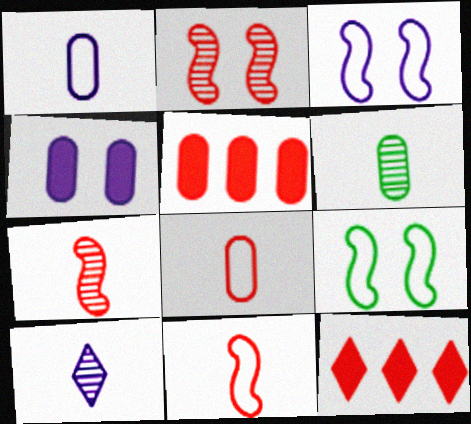[[2, 8, 12], 
[3, 6, 12], 
[5, 9, 10], 
[6, 7, 10]]